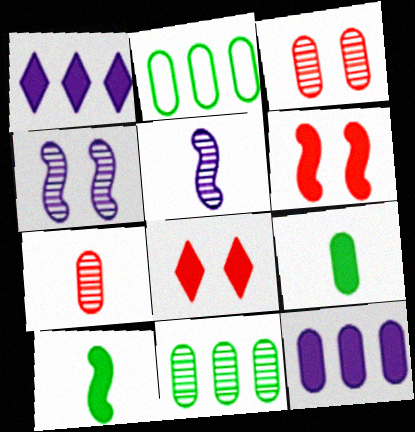[[1, 6, 9], 
[2, 5, 8], 
[8, 10, 12]]